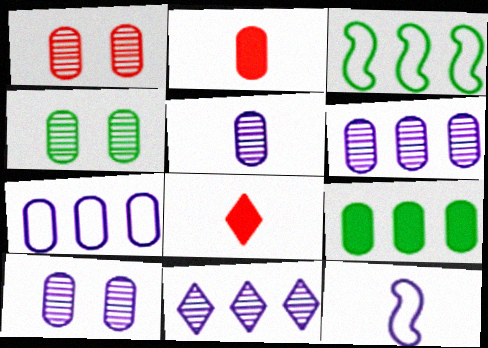[[1, 4, 10], 
[2, 4, 7], 
[3, 8, 10], 
[5, 6, 10]]